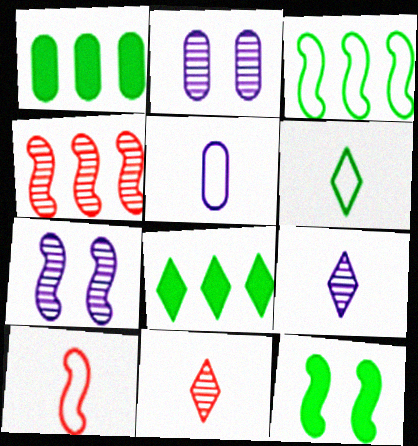[[2, 8, 10], 
[5, 6, 10]]